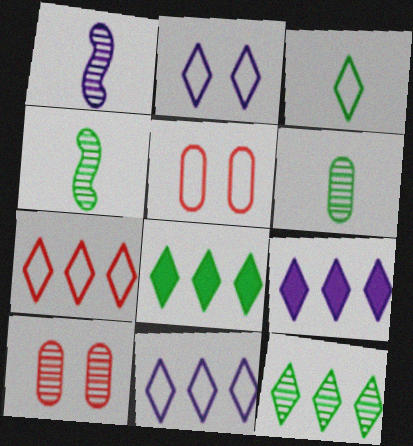[[1, 5, 8], 
[1, 10, 12], 
[2, 3, 7], 
[4, 5, 9], 
[7, 9, 12]]